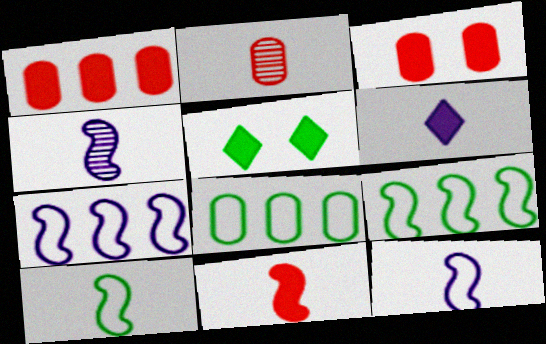[[2, 5, 7], 
[2, 6, 10], 
[4, 10, 11]]